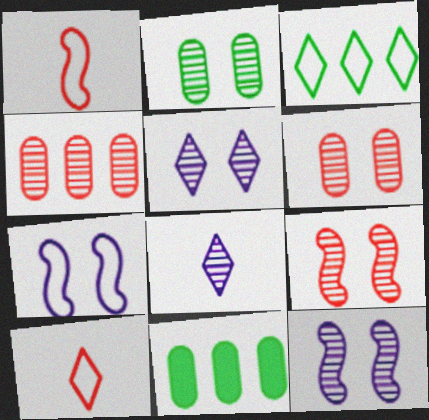[[1, 5, 11], 
[2, 5, 9], 
[10, 11, 12]]